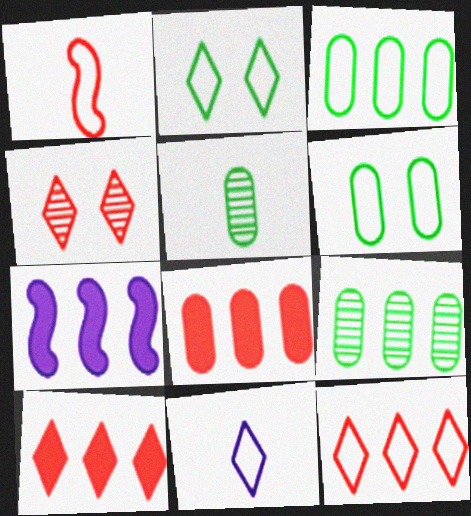[[1, 4, 8], 
[2, 11, 12], 
[7, 9, 12]]